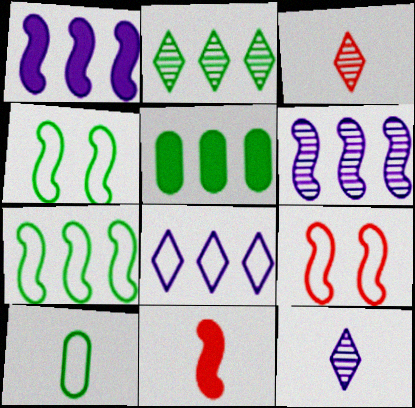[[2, 5, 7], 
[4, 6, 11], 
[5, 9, 12], 
[8, 9, 10], 
[10, 11, 12]]